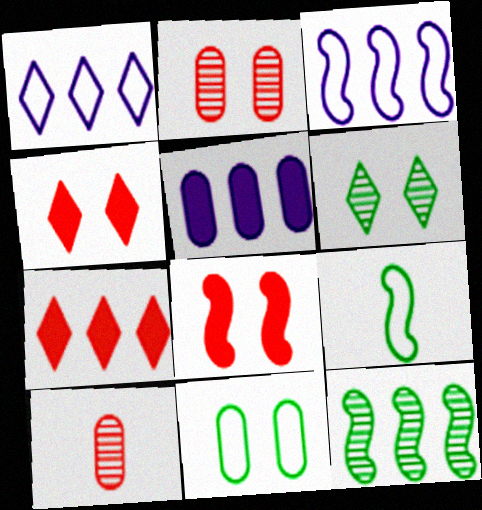[[5, 10, 11]]